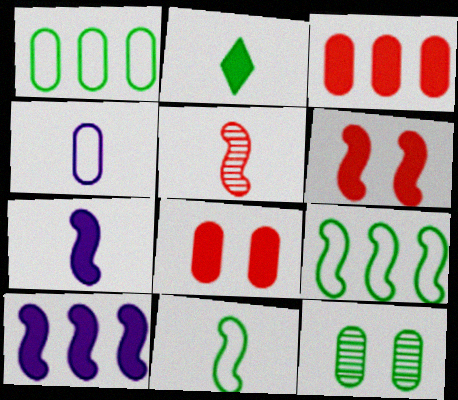[[2, 4, 5], 
[2, 8, 10], 
[2, 9, 12], 
[3, 4, 12], 
[5, 7, 11]]